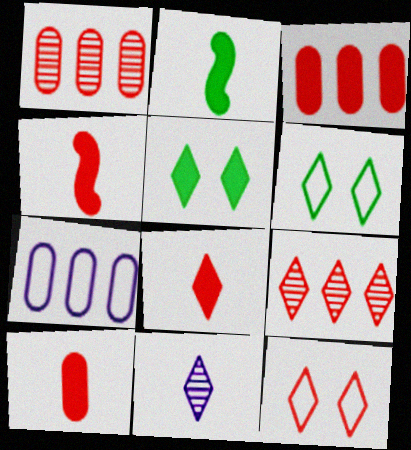[[1, 4, 12], 
[4, 8, 10], 
[8, 9, 12]]